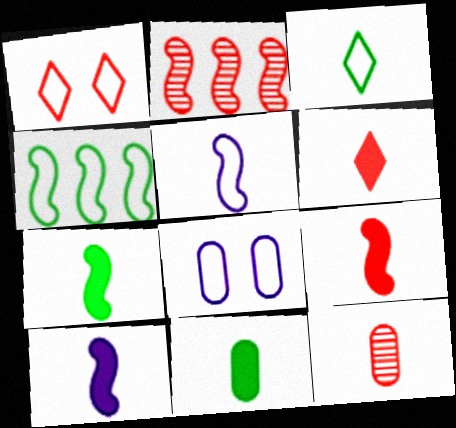[[3, 10, 12], 
[6, 10, 11], 
[7, 9, 10]]